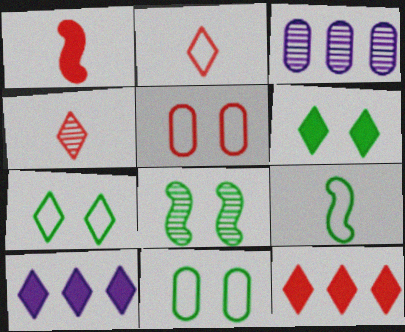[[1, 3, 7], 
[3, 4, 8], 
[4, 7, 10], 
[6, 8, 11]]